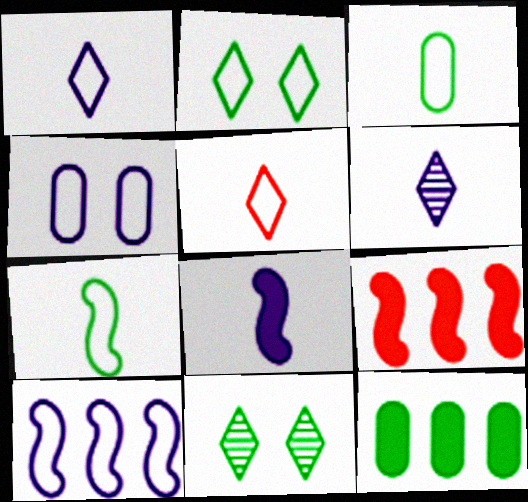[[1, 4, 10], 
[7, 11, 12]]